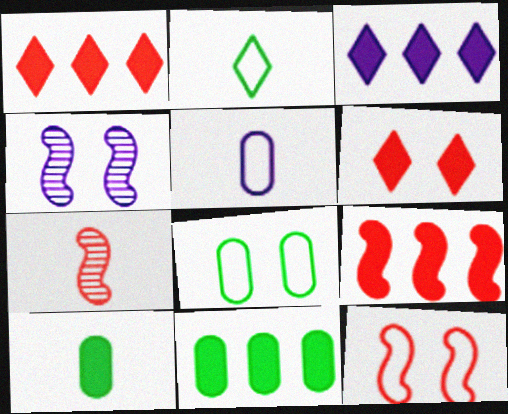[[3, 4, 5], 
[3, 7, 8], 
[3, 9, 11], 
[4, 6, 8], 
[7, 9, 12]]